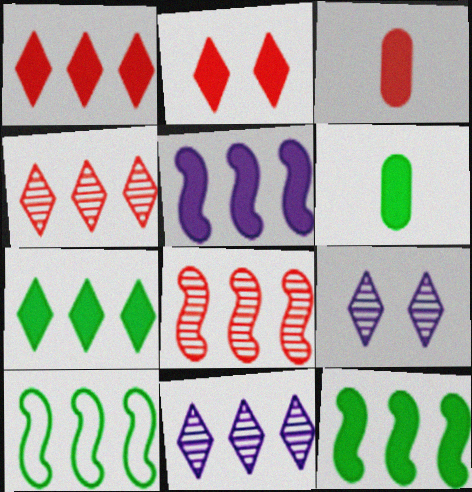[[2, 5, 6], 
[3, 9, 10], 
[5, 8, 10]]